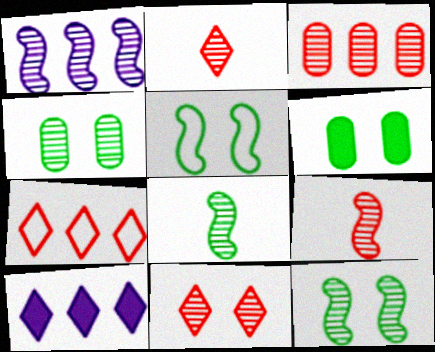[[1, 2, 4], 
[1, 9, 12], 
[3, 9, 11]]